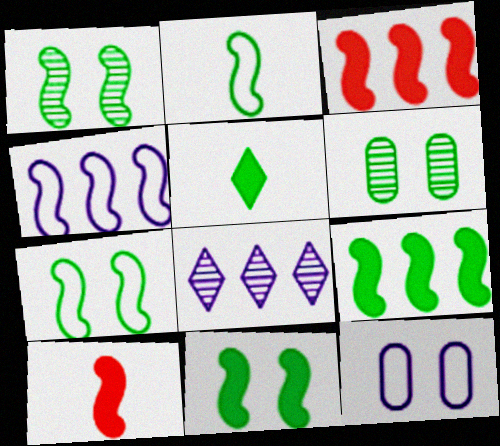[[1, 2, 9], 
[1, 4, 10], 
[1, 7, 11]]